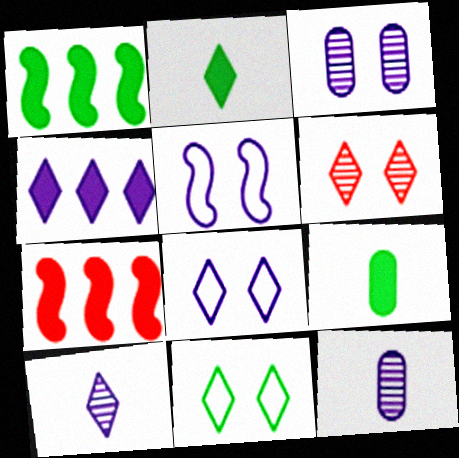[[4, 5, 12], 
[4, 8, 10], 
[7, 11, 12]]